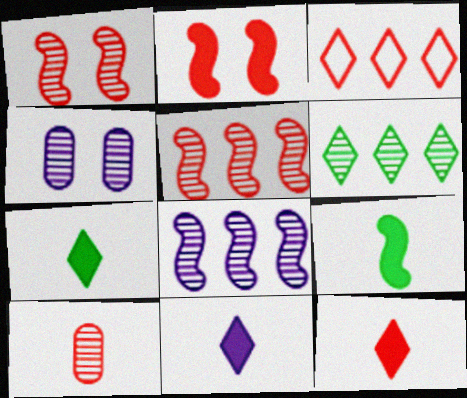[[2, 3, 10], 
[3, 4, 9], 
[7, 11, 12]]